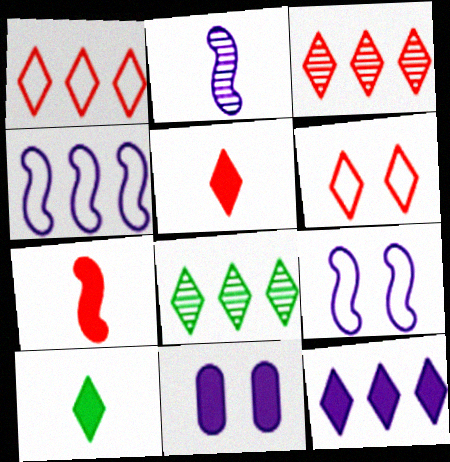[[1, 8, 12], 
[3, 5, 6]]